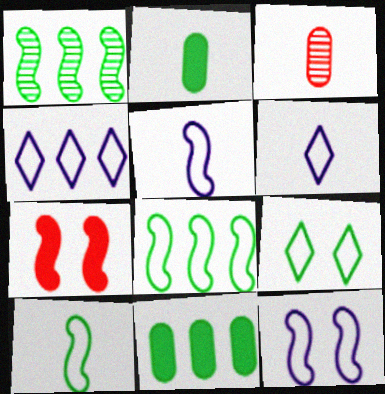[[1, 2, 9], 
[1, 5, 7]]